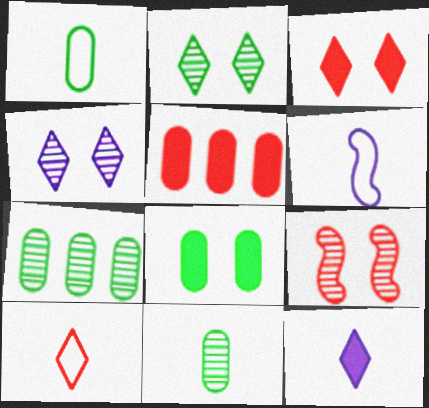[[1, 6, 10], 
[1, 7, 8], 
[2, 5, 6], 
[3, 6, 7], 
[5, 9, 10]]